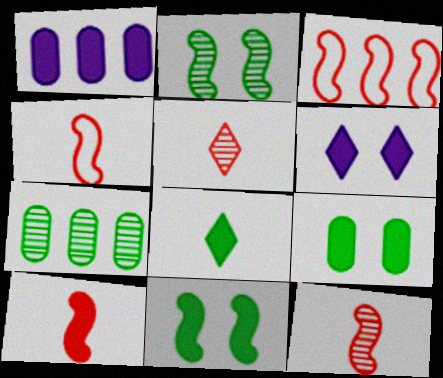[[4, 6, 7], 
[4, 10, 12]]